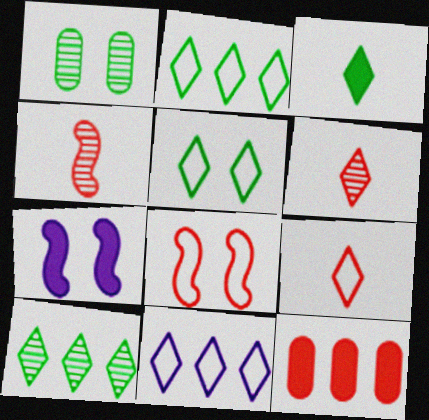[[3, 5, 10], 
[3, 7, 12], 
[5, 9, 11], 
[6, 8, 12]]